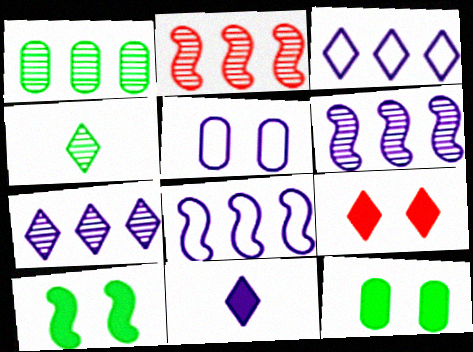[[1, 2, 7], 
[3, 4, 9], 
[5, 6, 11]]